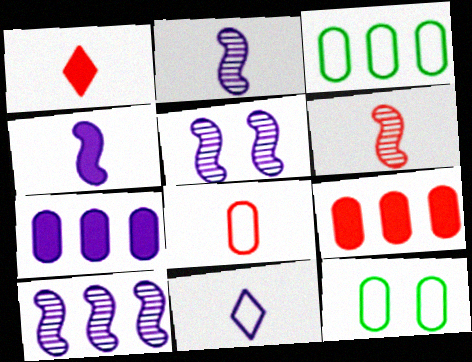[[1, 3, 5], 
[1, 6, 8], 
[1, 10, 12], 
[2, 5, 10], 
[5, 7, 11]]